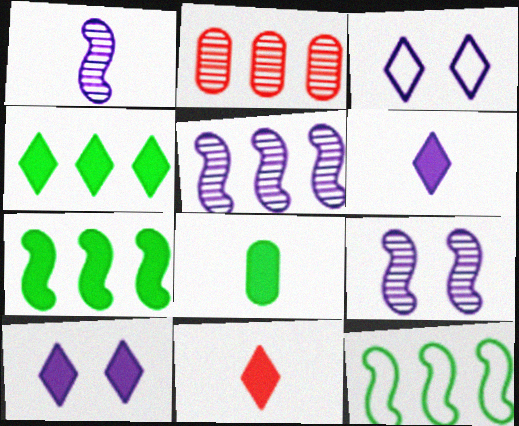[[1, 5, 9], 
[4, 10, 11]]